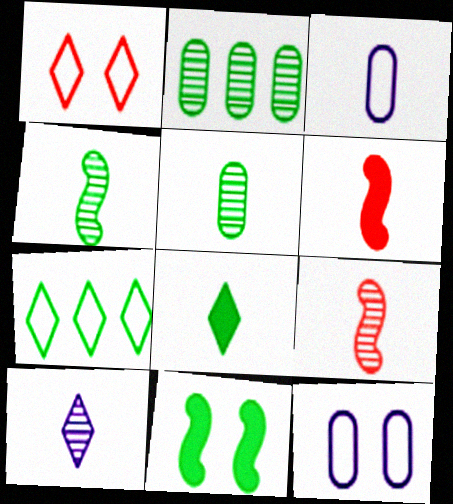[[3, 8, 9], 
[5, 7, 11], 
[5, 9, 10]]